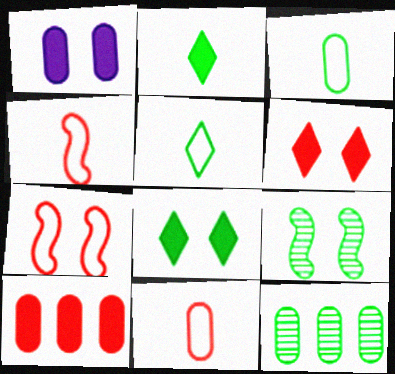[[1, 11, 12]]